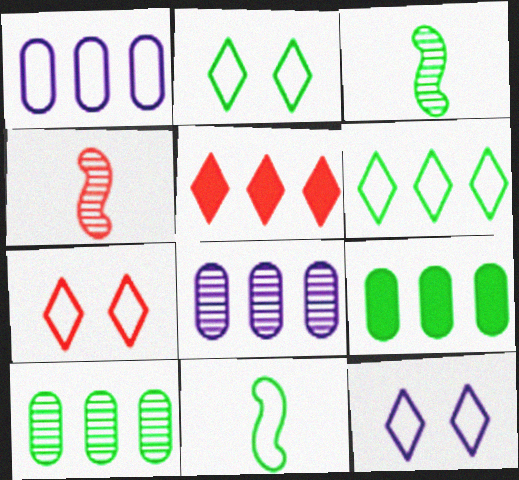[[1, 7, 11], 
[2, 3, 9], 
[2, 7, 12], 
[4, 9, 12]]